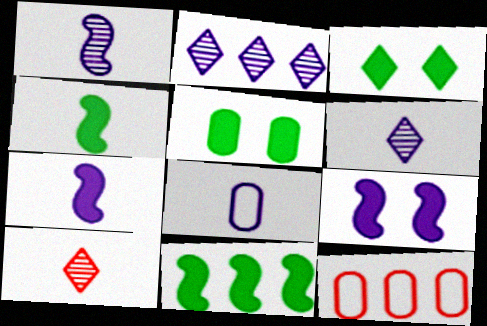[[1, 3, 12], 
[2, 8, 9], 
[2, 11, 12], 
[4, 8, 10], 
[6, 7, 8]]